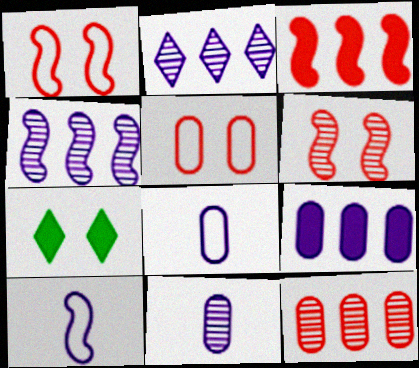[[7, 10, 12]]